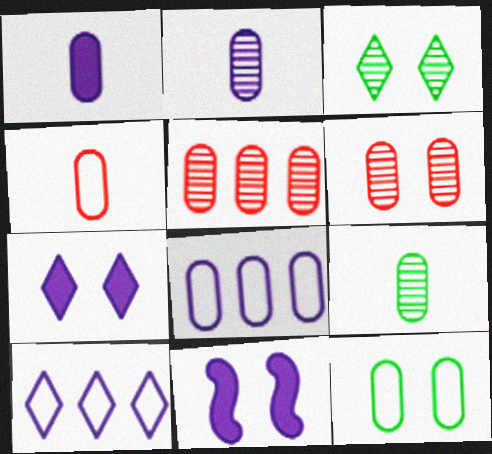[[1, 4, 9], 
[1, 5, 12], 
[2, 10, 11], 
[4, 8, 12]]